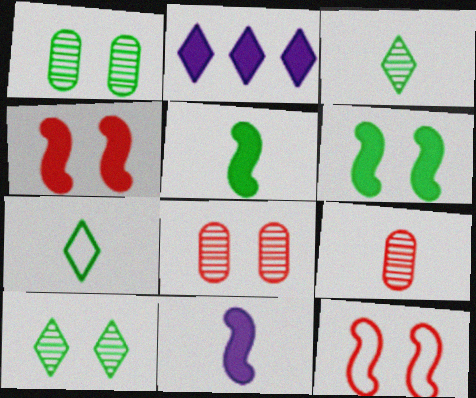[[7, 9, 11]]